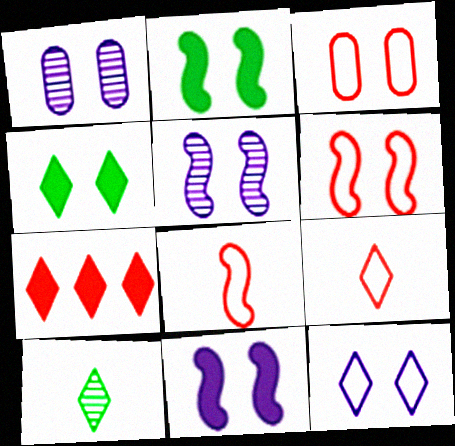[[1, 4, 6], 
[1, 11, 12], 
[2, 5, 6], 
[3, 4, 5], 
[7, 10, 12]]